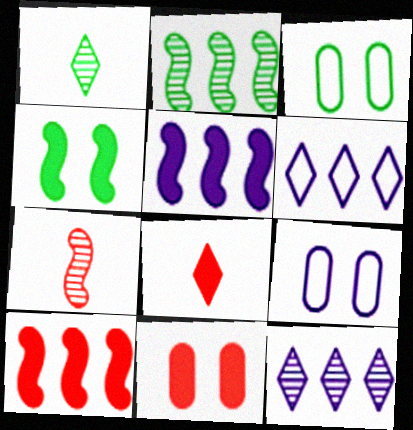[[1, 9, 10], 
[2, 8, 9], 
[8, 10, 11]]